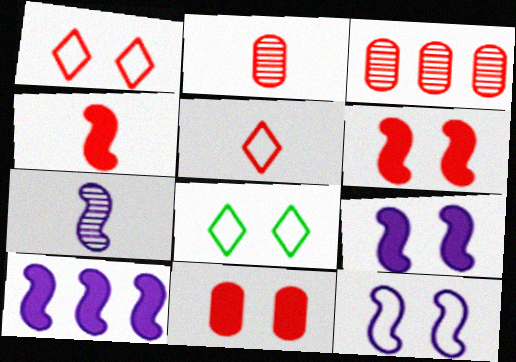[[1, 3, 4], 
[2, 4, 5], 
[2, 8, 10], 
[3, 5, 6], 
[7, 10, 12]]